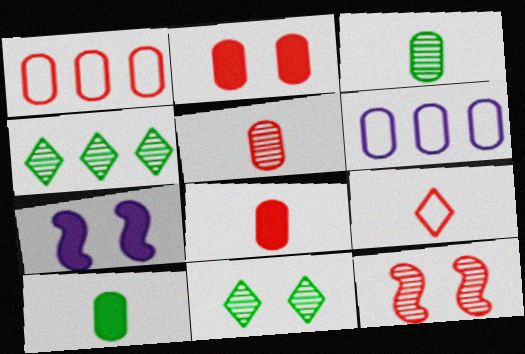[[1, 2, 5], 
[2, 3, 6]]